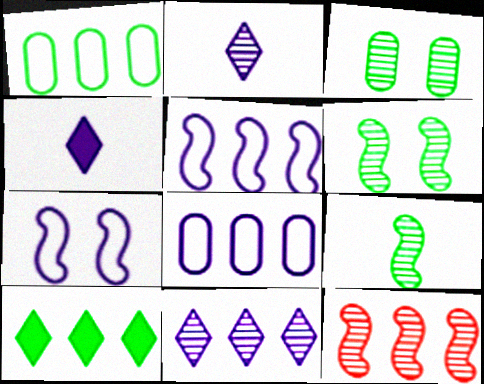[[2, 3, 12], 
[8, 10, 12]]